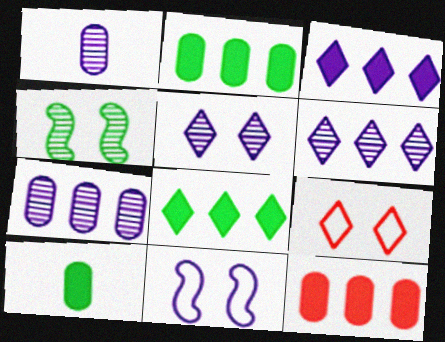[[1, 3, 11]]